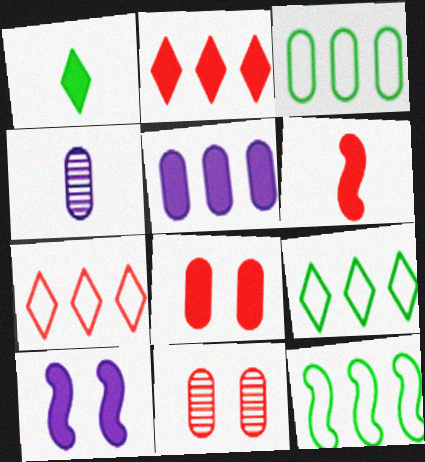[[2, 6, 8], 
[3, 4, 8], 
[3, 9, 12], 
[6, 7, 11]]